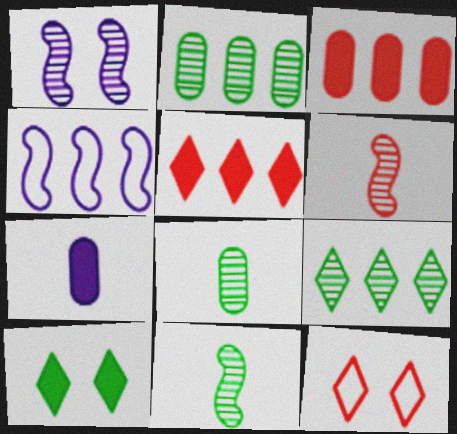[[2, 4, 5], 
[3, 4, 9], 
[3, 6, 12]]